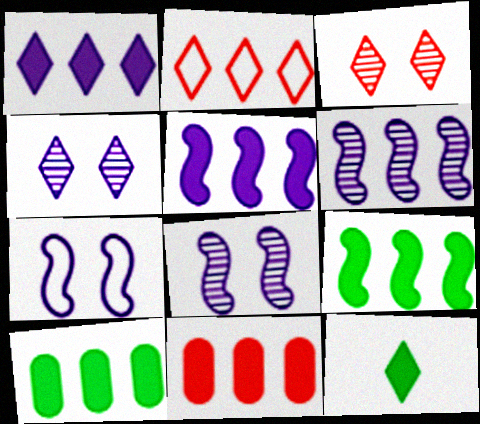[[1, 9, 11], 
[2, 4, 12], 
[2, 6, 10]]